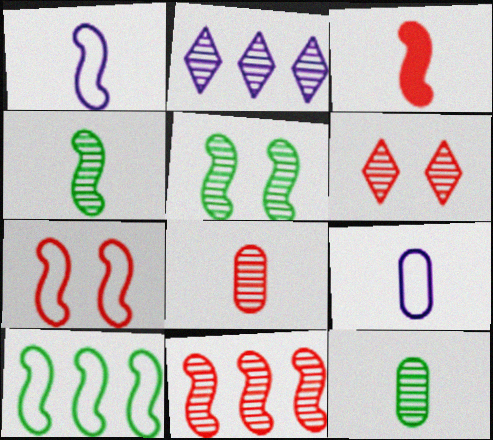[[1, 3, 4], 
[1, 7, 10], 
[2, 5, 8], 
[3, 7, 11], 
[6, 8, 11]]